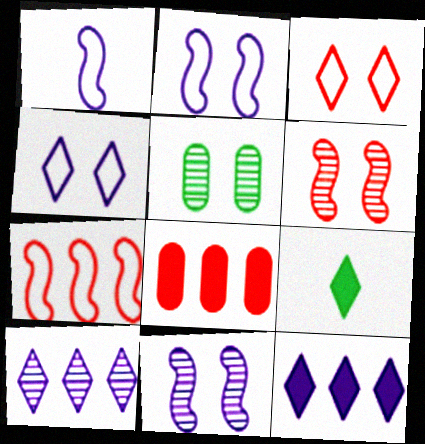[[3, 9, 10]]